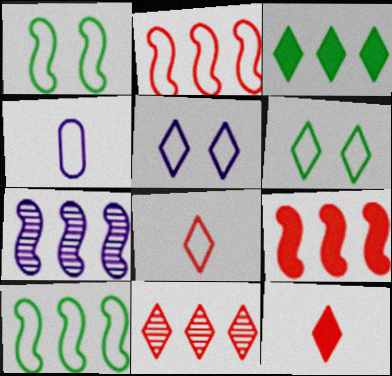[[2, 4, 6], 
[7, 9, 10]]